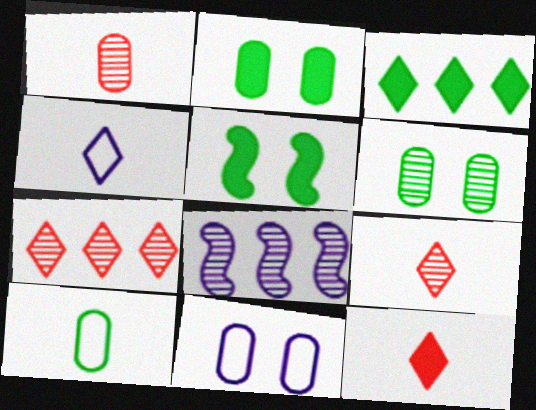[[6, 8, 9]]